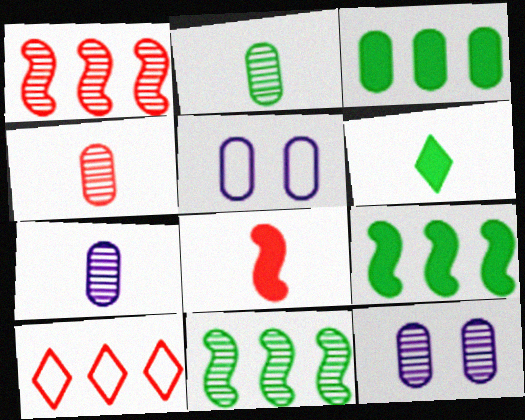[[1, 5, 6], 
[2, 4, 7], 
[3, 4, 5]]